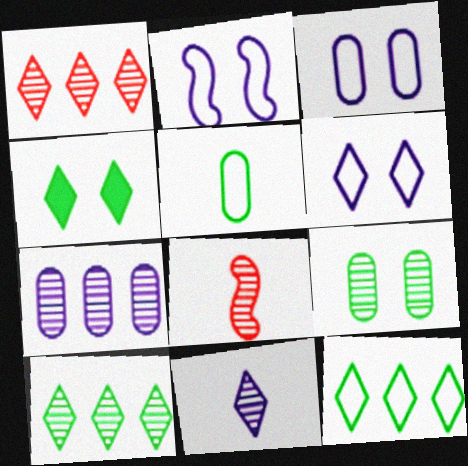[[2, 3, 6]]